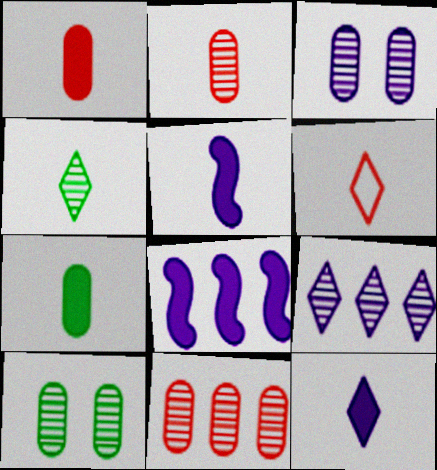[[4, 6, 12], 
[6, 8, 10]]